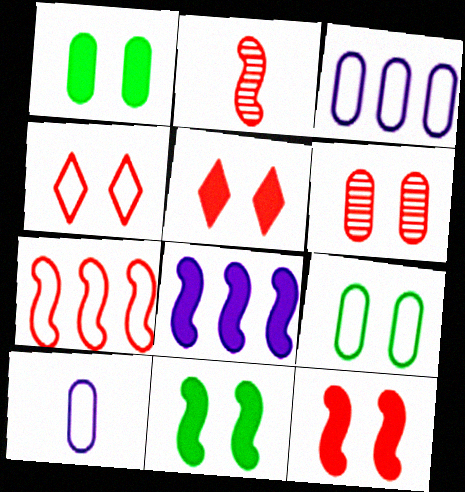[[2, 7, 12], 
[4, 6, 12]]